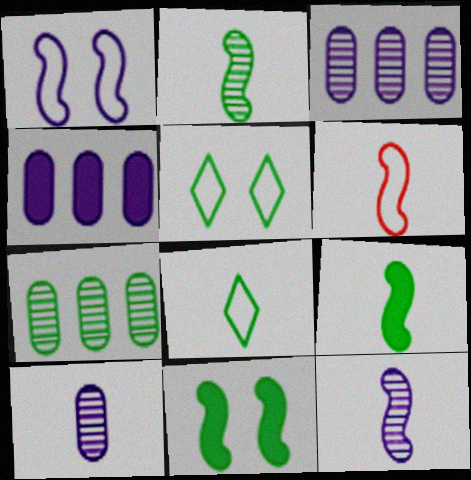[[5, 7, 9], 
[6, 9, 12], 
[7, 8, 11]]